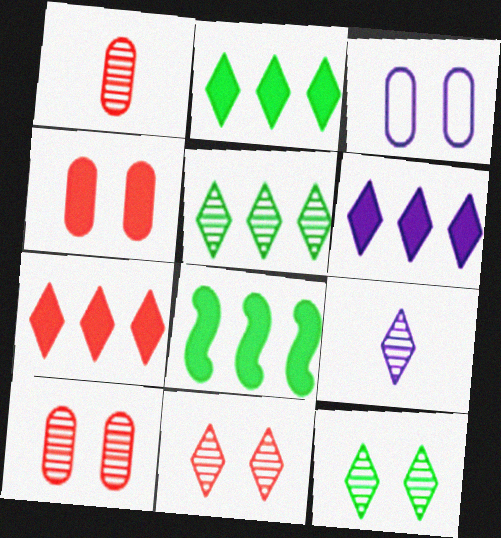[[2, 6, 7], 
[5, 9, 11]]